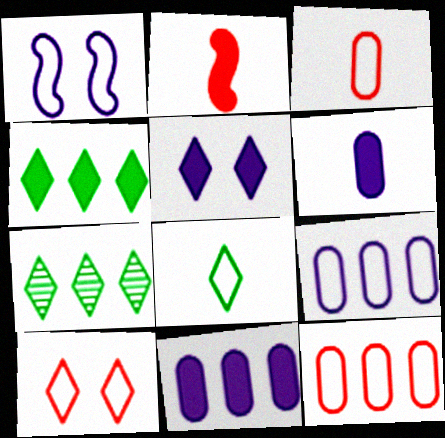[[1, 8, 12]]